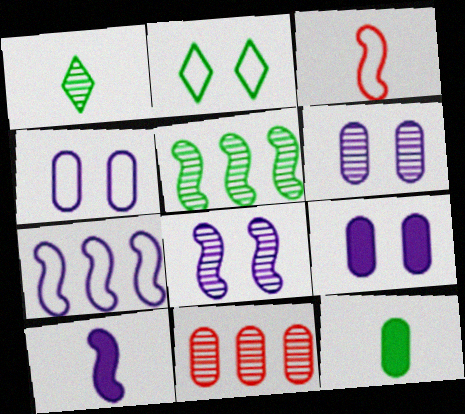[[1, 8, 11], 
[2, 5, 12], 
[2, 10, 11], 
[4, 6, 9], 
[4, 11, 12], 
[7, 8, 10]]